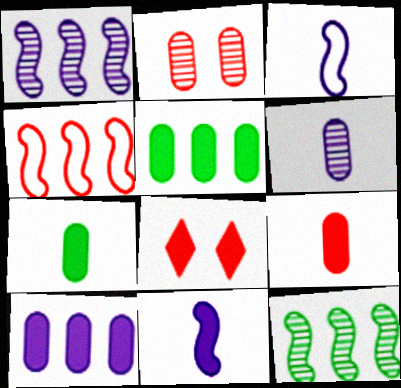[[5, 8, 11]]